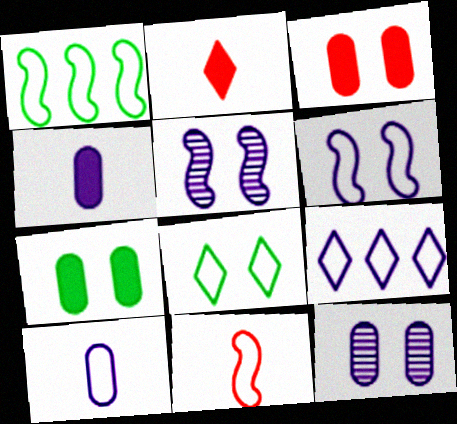[[1, 2, 12], 
[1, 6, 11], 
[3, 5, 8], 
[4, 5, 9], 
[6, 9, 10]]